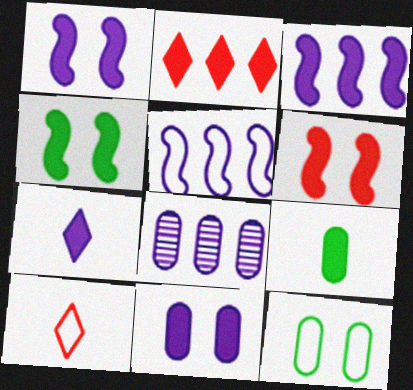[[1, 2, 9], 
[1, 4, 6], 
[3, 7, 11], 
[4, 8, 10], 
[5, 10, 12]]